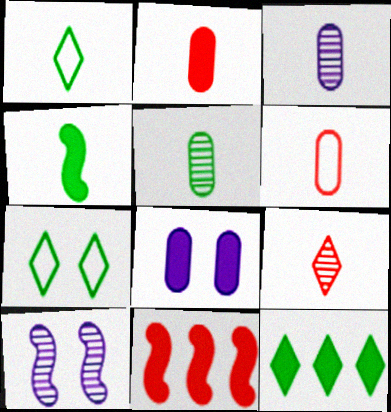[[1, 4, 5], 
[3, 7, 11], 
[6, 10, 12]]